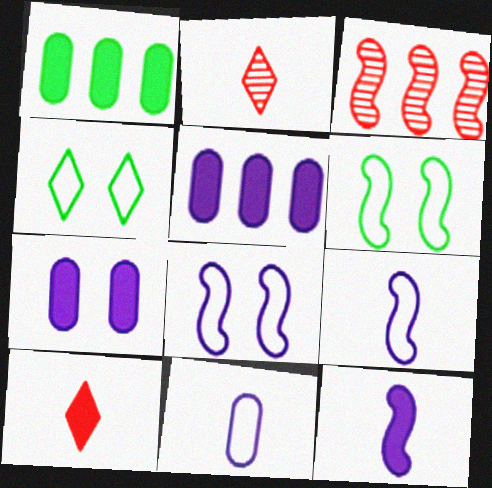[[1, 2, 8], 
[2, 5, 6], 
[3, 6, 12]]